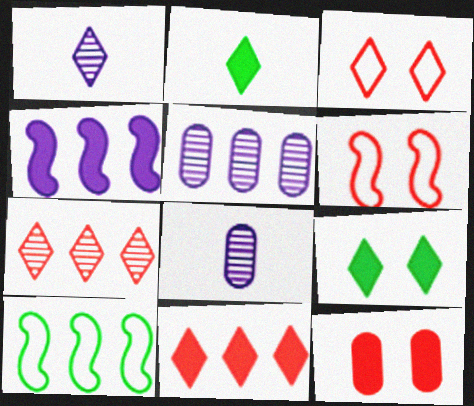[[1, 10, 12], 
[2, 4, 12], 
[2, 5, 6], 
[5, 10, 11]]